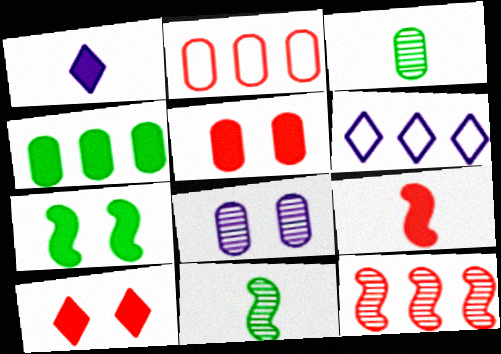[[4, 6, 12], 
[5, 6, 11]]